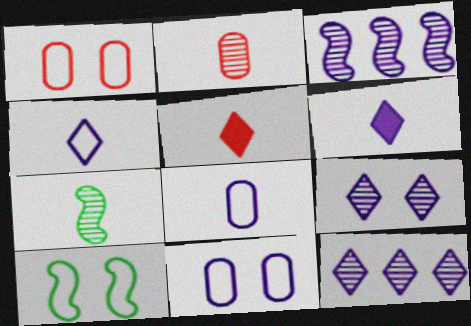[[3, 6, 11], 
[5, 7, 8]]